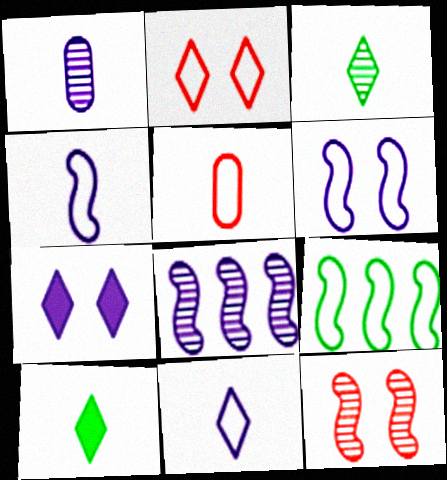[]